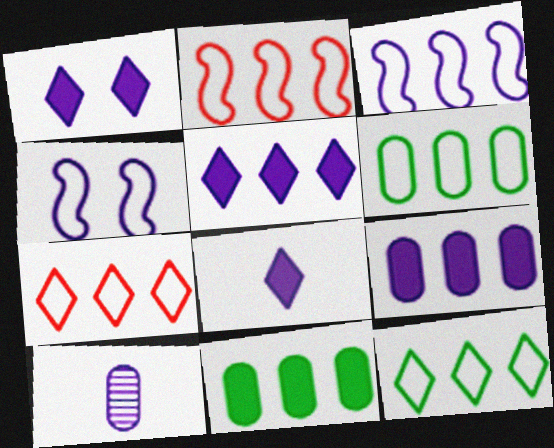[[1, 3, 10], 
[1, 5, 8], 
[3, 6, 7], 
[4, 5, 10]]